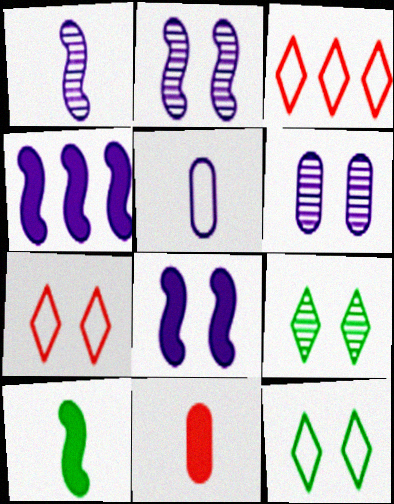[[3, 6, 10]]